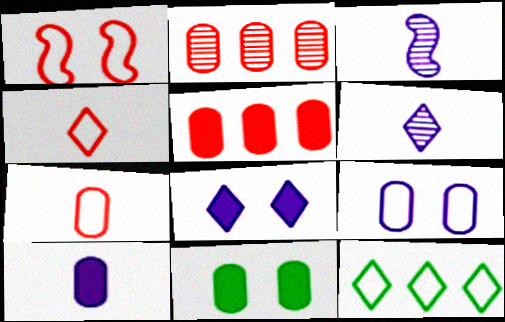[[5, 10, 11]]